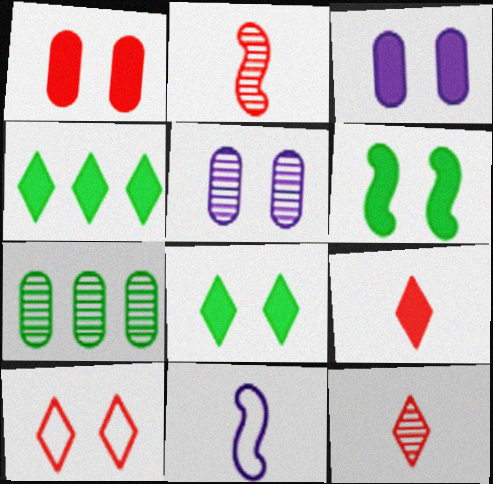[[5, 6, 10]]